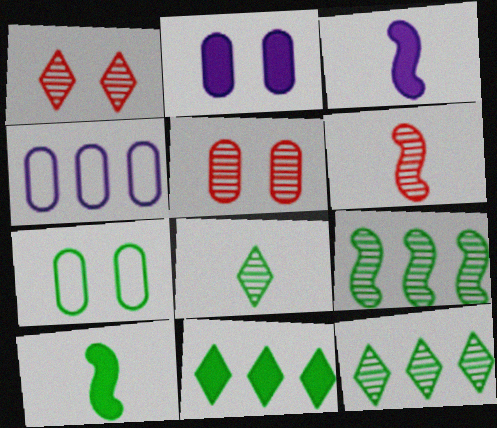[[1, 4, 10], 
[2, 5, 7], 
[7, 10, 12]]